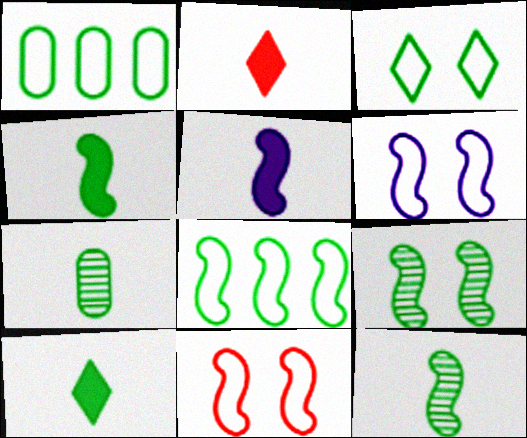[[1, 9, 10], 
[4, 8, 9]]